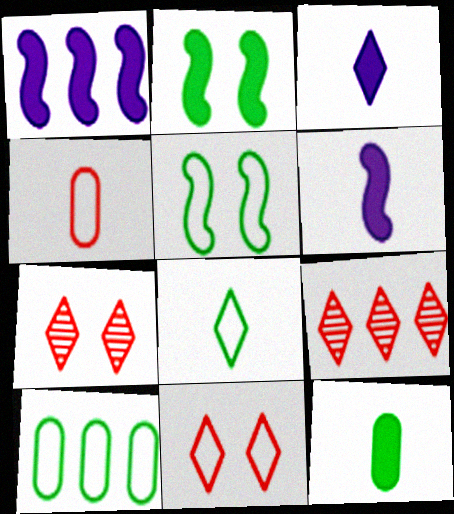[[1, 9, 10], 
[5, 8, 10], 
[6, 7, 10]]